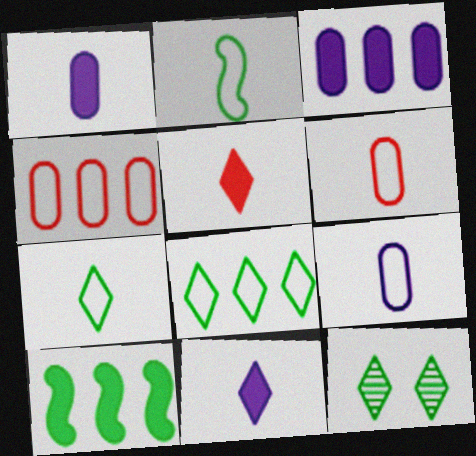[]